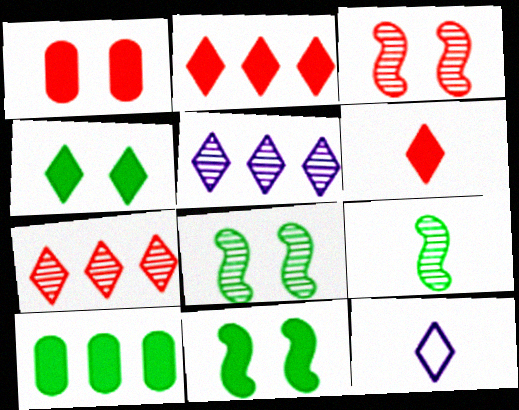[[3, 10, 12], 
[4, 7, 12]]